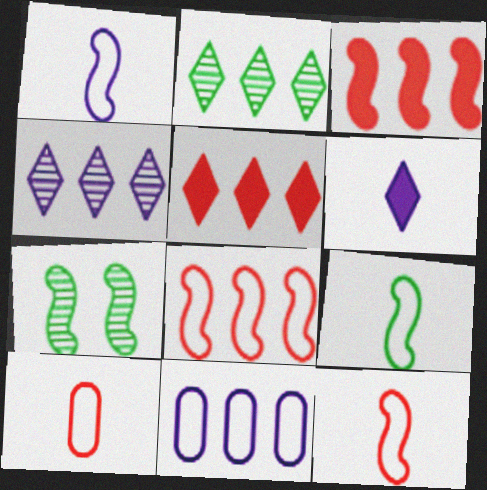[[1, 3, 7], 
[1, 9, 12], 
[2, 3, 11]]